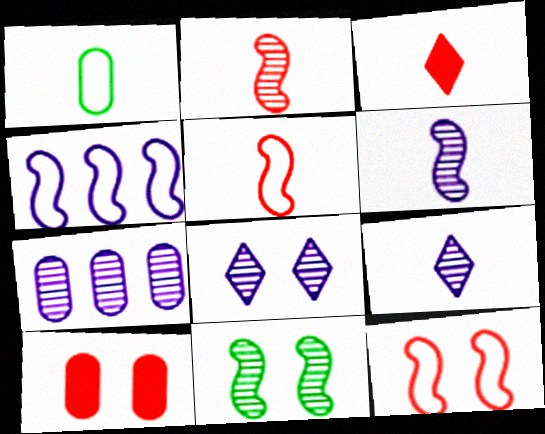[[1, 3, 6], 
[1, 7, 10], 
[6, 7, 8]]